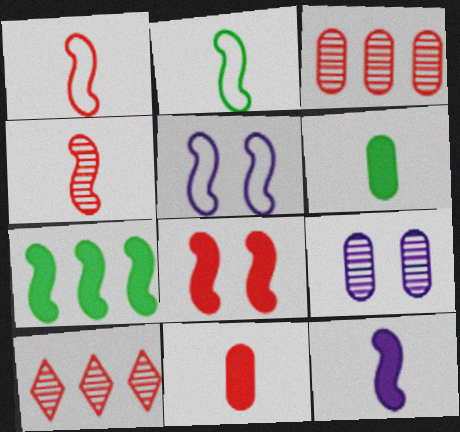[[2, 4, 12], 
[4, 5, 7], 
[5, 6, 10], 
[7, 8, 12]]